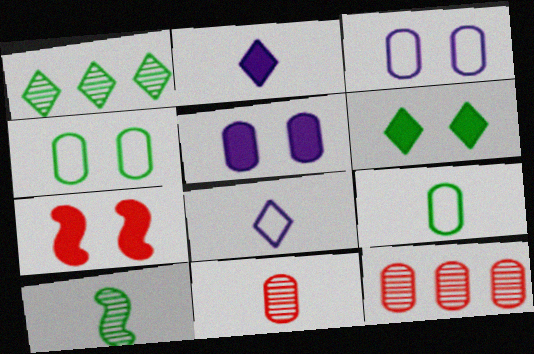[[5, 6, 7], 
[5, 9, 12]]